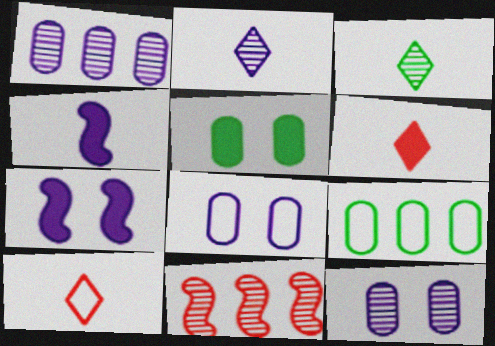[[3, 11, 12]]